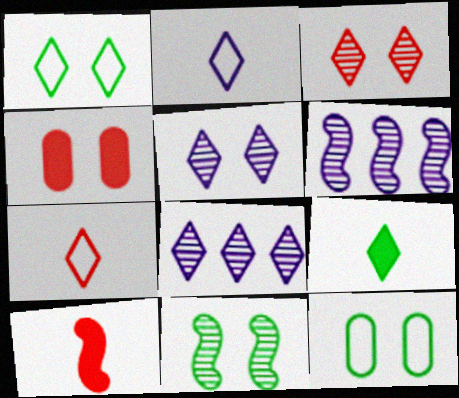[[8, 10, 12]]